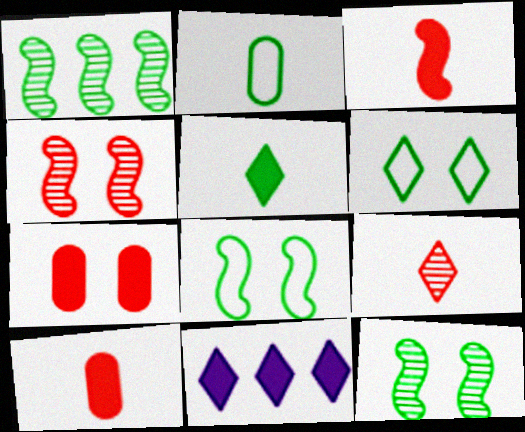[[2, 4, 11], 
[6, 9, 11]]